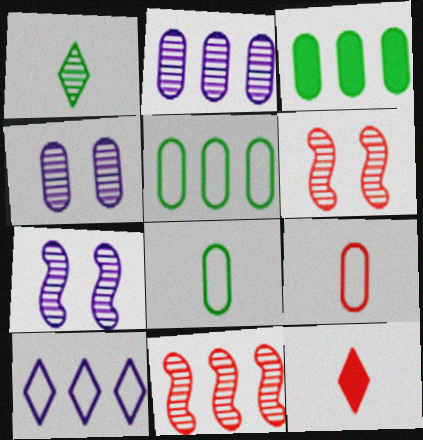[[1, 2, 6], 
[1, 4, 11], 
[3, 4, 9], 
[3, 10, 11], 
[5, 7, 12]]